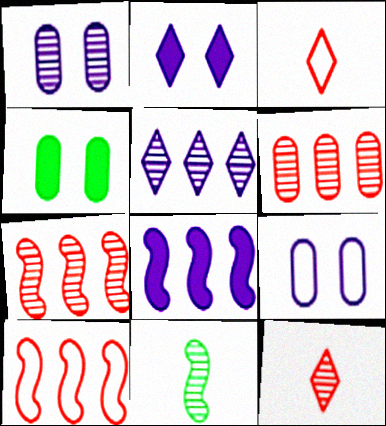[]